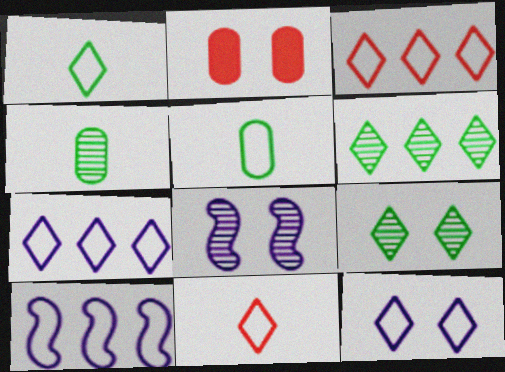[[1, 3, 12]]